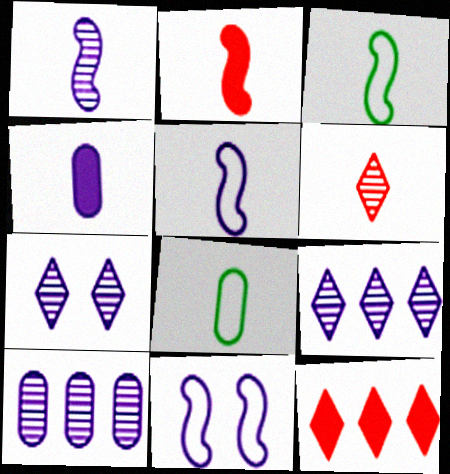[[1, 2, 3], 
[1, 7, 10], 
[3, 4, 6], 
[4, 9, 11]]